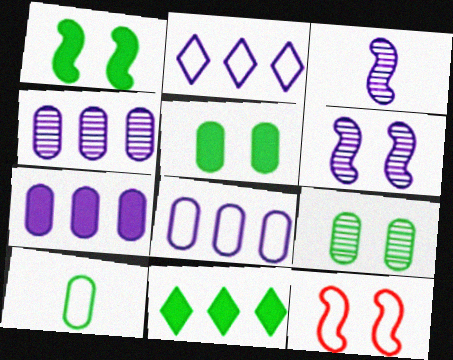[[1, 6, 12], 
[2, 10, 12], 
[4, 7, 8]]